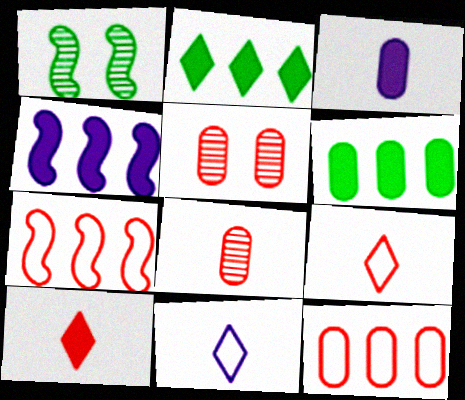[[5, 7, 10]]